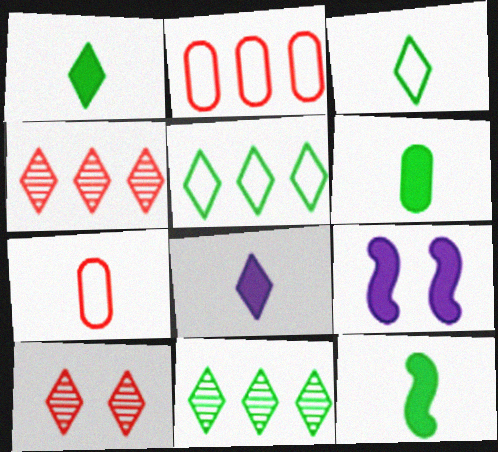[[1, 6, 12], 
[5, 8, 10], 
[7, 9, 11]]